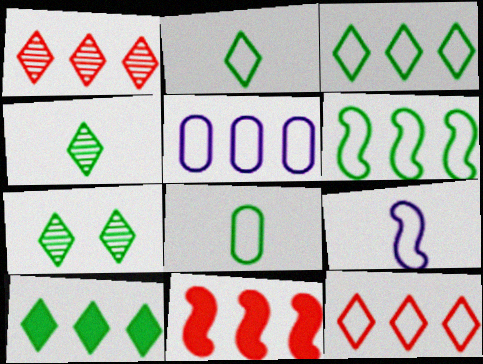[[2, 7, 10], 
[5, 6, 12]]